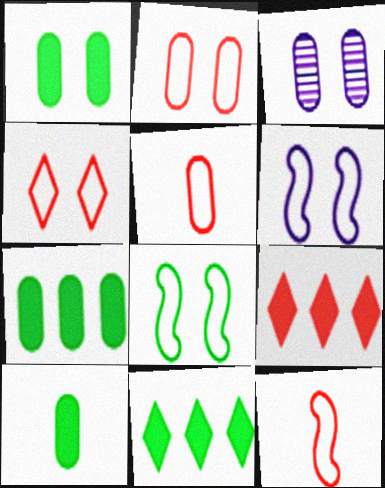[[1, 2, 3], 
[1, 7, 10], 
[3, 5, 7], 
[3, 11, 12]]